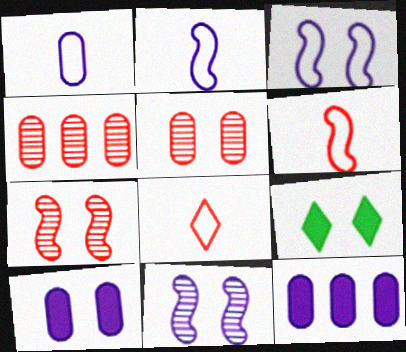[[2, 4, 9], 
[3, 5, 9]]